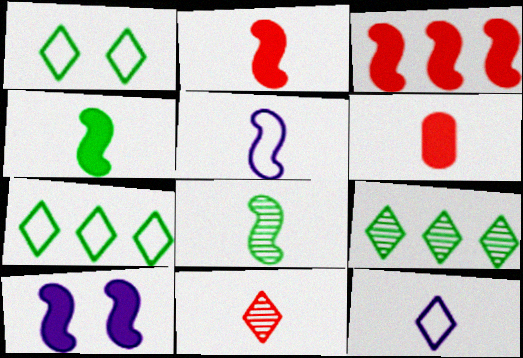[[2, 5, 8], 
[3, 4, 10], 
[6, 8, 12]]